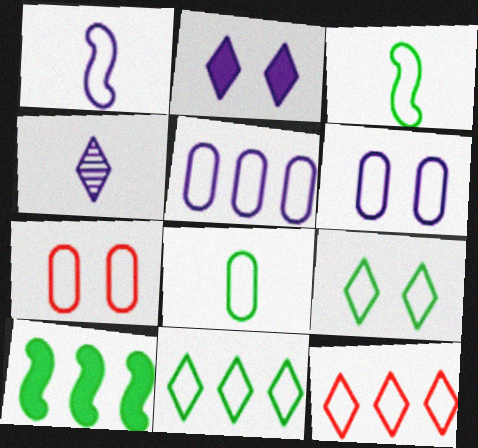[[1, 7, 11], 
[3, 6, 12], 
[4, 7, 10], 
[5, 7, 8]]